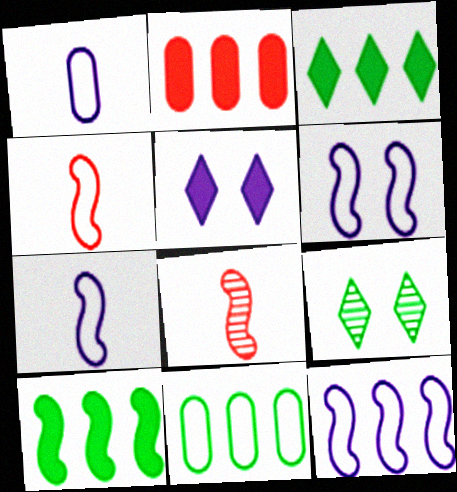[[2, 7, 9], 
[5, 8, 11], 
[6, 7, 12], 
[6, 8, 10]]